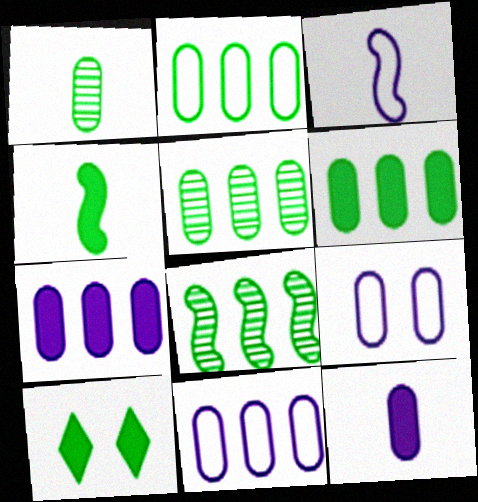[[2, 5, 6], 
[4, 6, 10]]